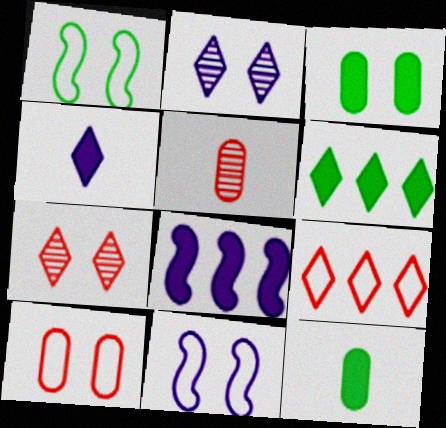[[3, 7, 11], 
[5, 6, 11]]